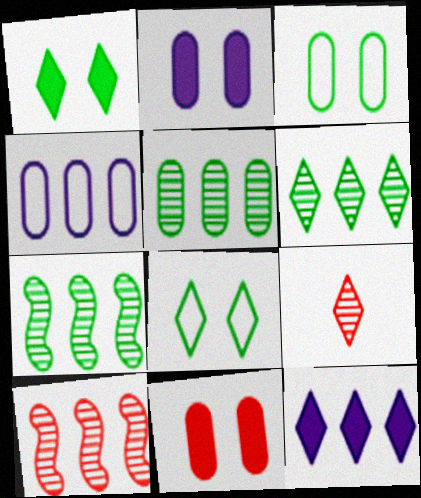[[5, 6, 7], 
[8, 9, 12]]